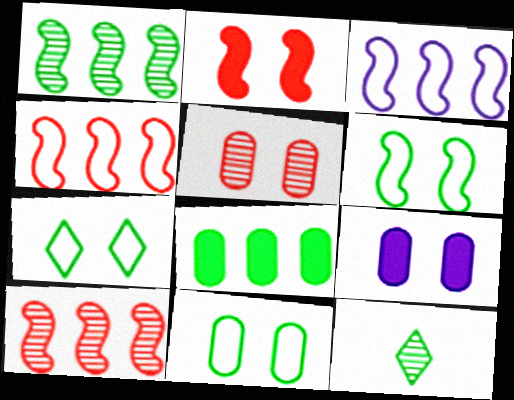[[4, 9, 12], 
[5, 9, 11], 
[6, 7, 11], 
[6, 8, 12]]